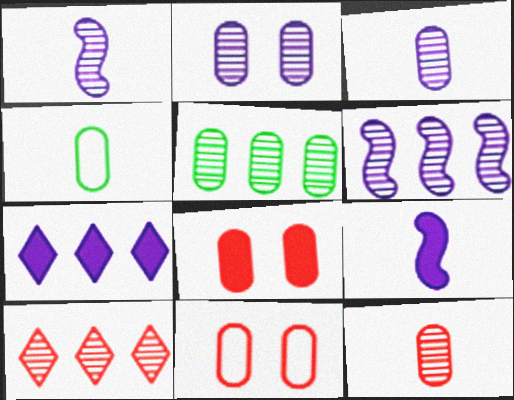[[2, 5, 12], 
[5, 6, 10]]